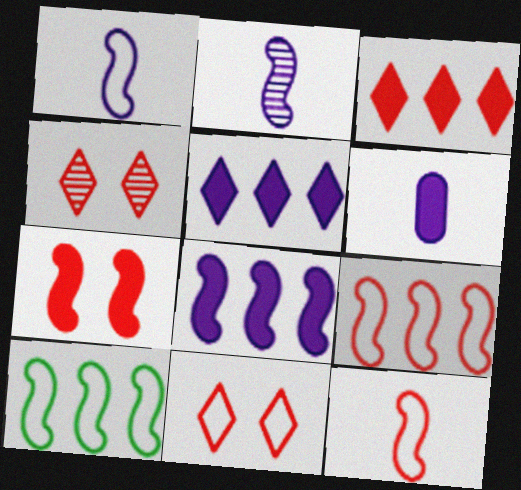[[2, 7, 10], 
[4, 6, 10]]